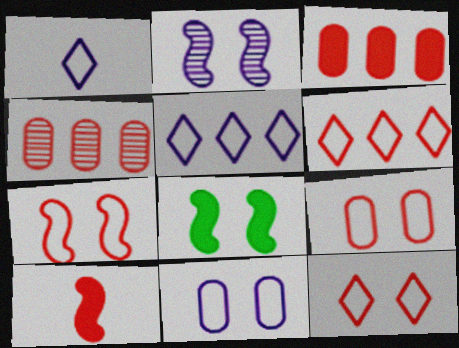[[1, 4, 8], 
[2, 7, 8], 
[4, 10, 12], 
[7, 9, 12]]